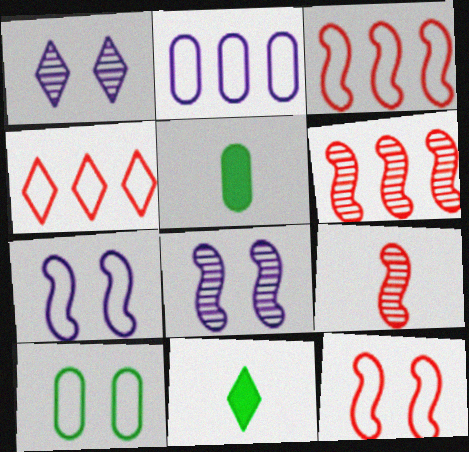[[1, 3, 5], 
[1, 4, 11], 
[4, 5, 8]]